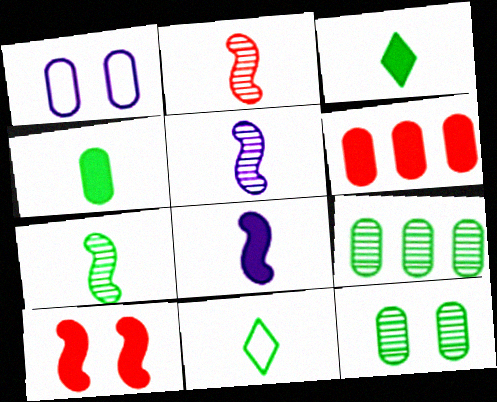[[2, 5, 7], 
[4, 7, 11]]